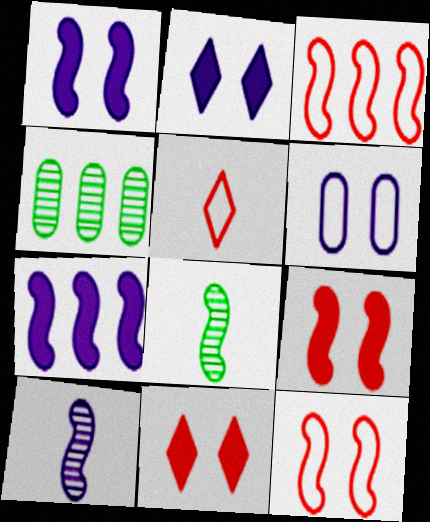[[1, 3, 8], 
[1, 4, 5], 
[7, 8, 12]]